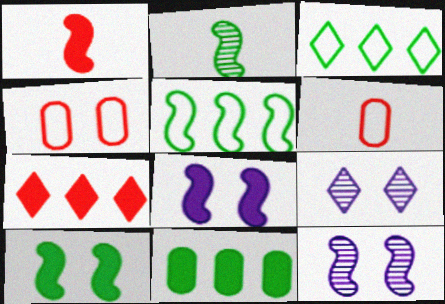[[1, 5, 12], 
[2, 5, 10], 
[4, 9, 10]]